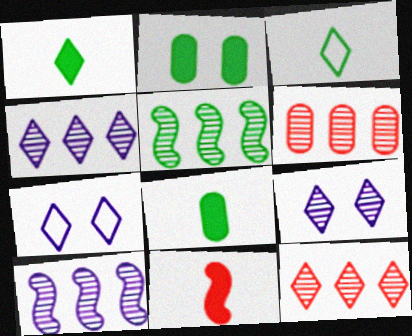[[1, 7, 12], 
[2, 3, 5], 
[4, 5, 6]]